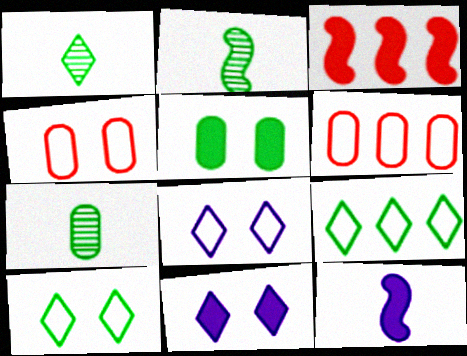[[1, 2, 7], 
[2, 5, 9], 
[2, 6, 11], 
[3, 7, 8]]